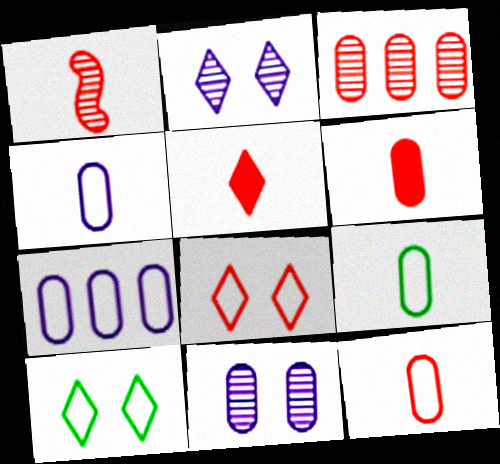[[1, 5, 12], 
[4, 9, 12]]